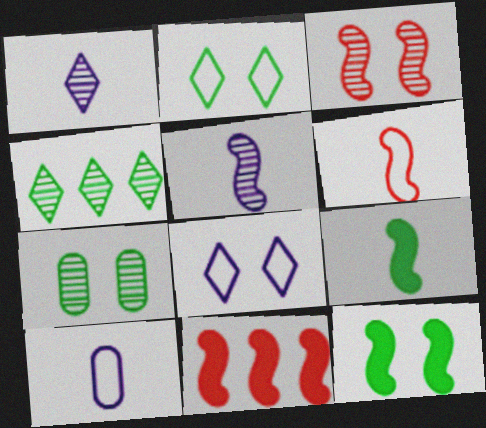[[2, 7, 12], 
[3, 6, 11], 
[5, 6, 9]]